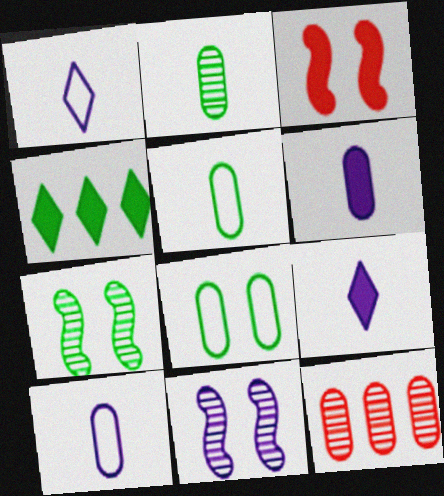[[3, 4, 6], 
[4, 5, 7], 
[6, 8, 12]]